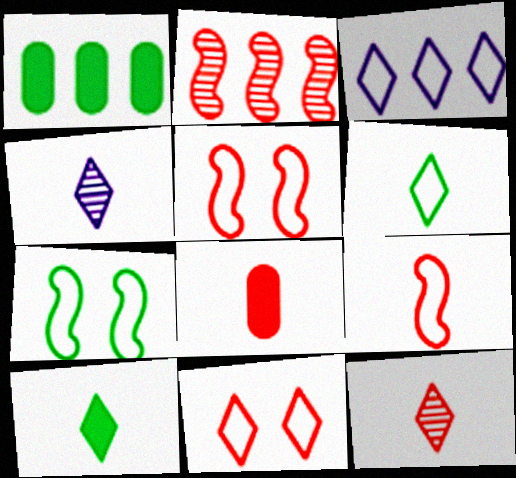[[1, 2, 3], 
[1, 4, 5], 
[2, 8, 11], 
[3, 6, 11], 
[8, 9, 12]]